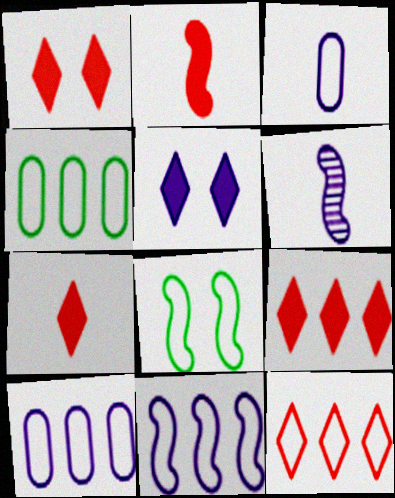[[1, 4, 6], 
[1, 7, 9], 
[3, 8, 12], 
[4, 11, 12], 
[5, 6, 10]]